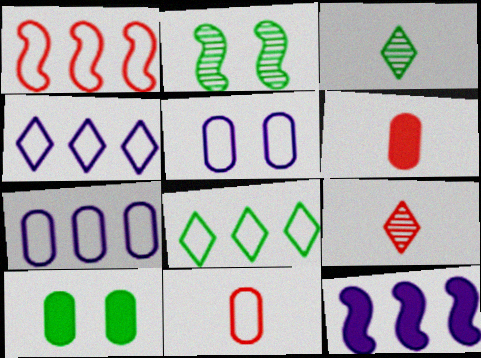[[1, 7, 8], 
[2, 4, 6]]